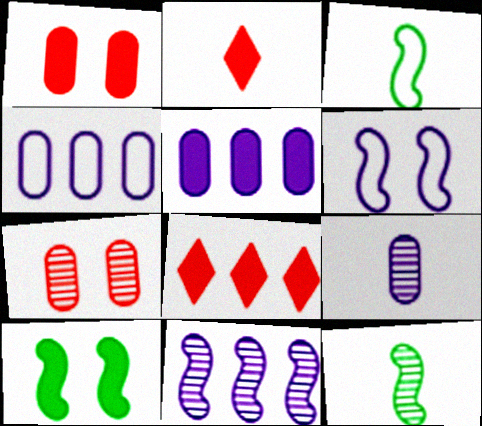[[2, 3, 9], 
[2, 5, 10]]